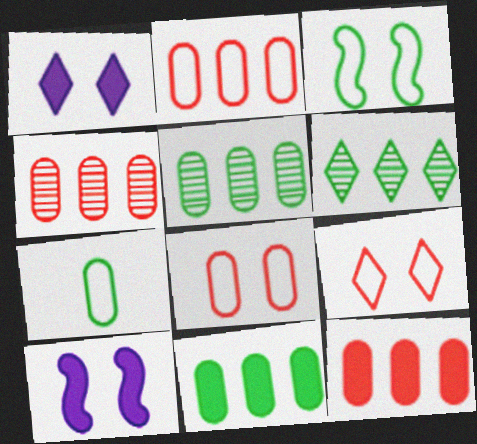[[2, 4, 12]]